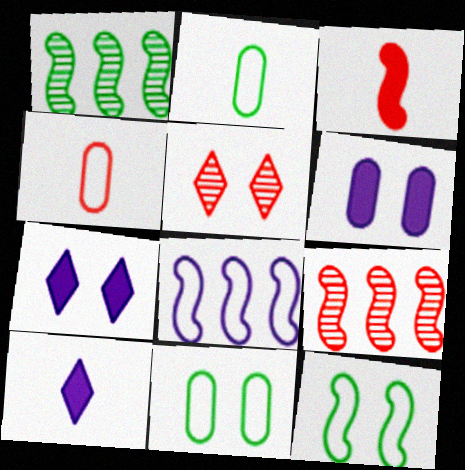[[1, 4, 7], 
[2, 7, 9], 
[5, 6, 12], 
[9, 10, 11]]